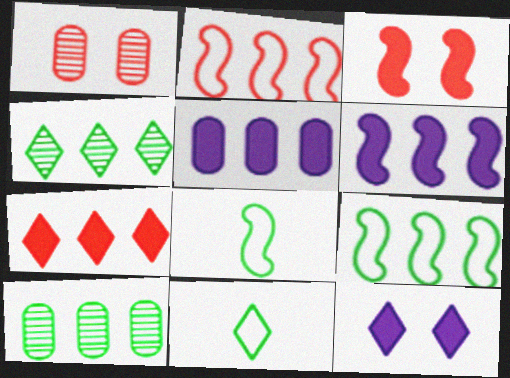[[1, 6, 11], 
[2, 4, 5]]